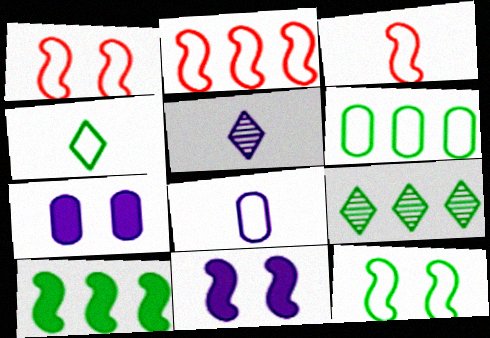[[1, 2, 3], 
[3, 4, 8], 
[3, 7, 9], 
[4, 6, 12], 
[6, 9, 10]]